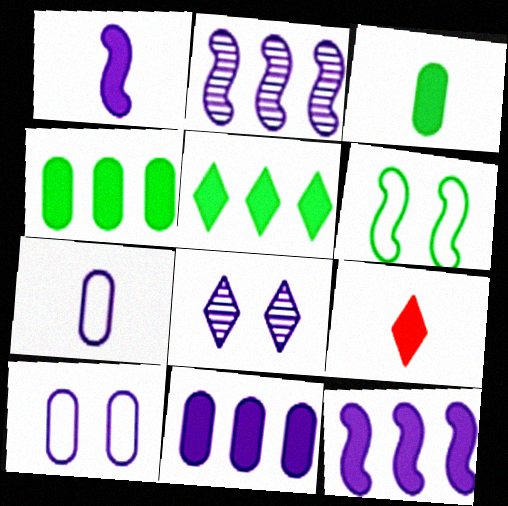[[1, 3, 9], 
[7, 8, 12]]